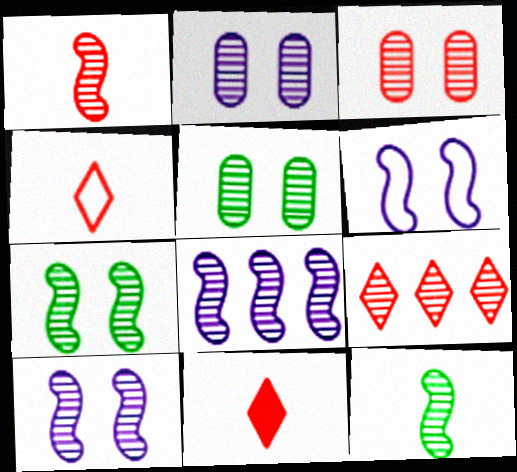[[1, 3, 9], 
[1, 7, 8], 
[2, 3, 5], 
[2, 9, 12]]